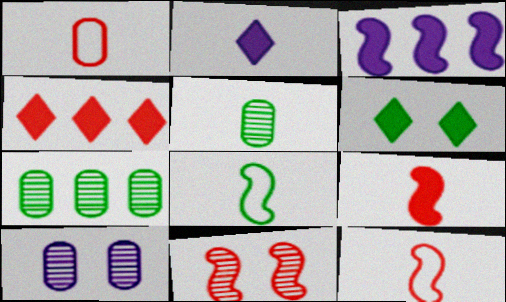[[1, 4, 11], 
[2, 4, 6], 
[2, 5, 12], 
[3, 8, 11], 
[4, 8, 10], 
[6, 7, 8]]